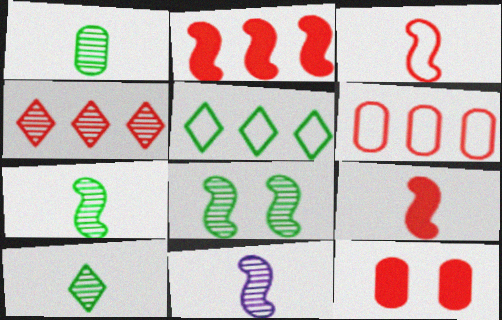[[1, 7, 10], 
[2, 4, 6], 
[3, 4, 12], 
[5, 11, 12]]